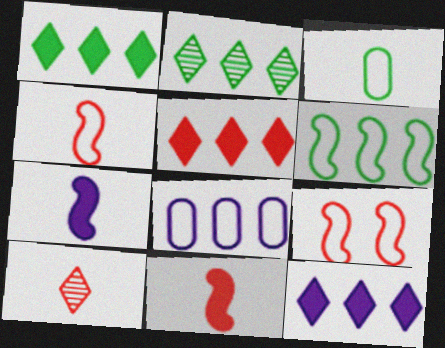[[1, 5, 12], 
[3, 7, 10]]